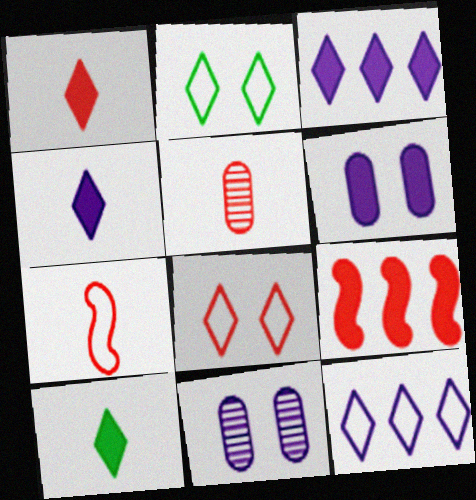[[1, 4, 10], 
[1, 5, 7], 
[5, 8, 9], 
[6, 9, 10]]